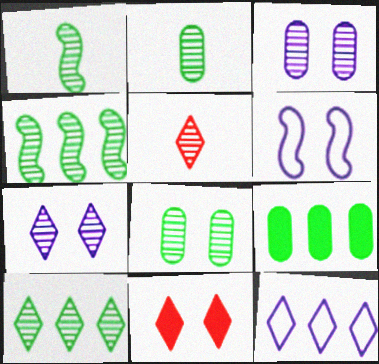[[1, 8, 10], 
[3, 4, 5], 
[5, 6, 9], 
[5, 7, 10], 
[6, 8, 11]]